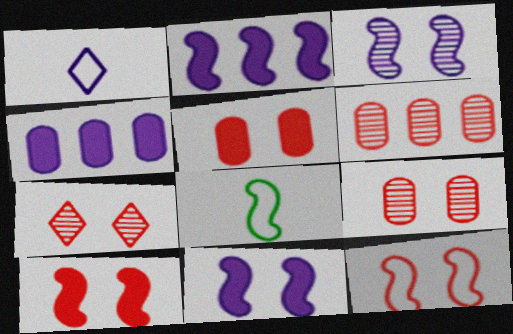[[1, 3, 4], 
[4, 7, 8], 
[5, 7, 12]]